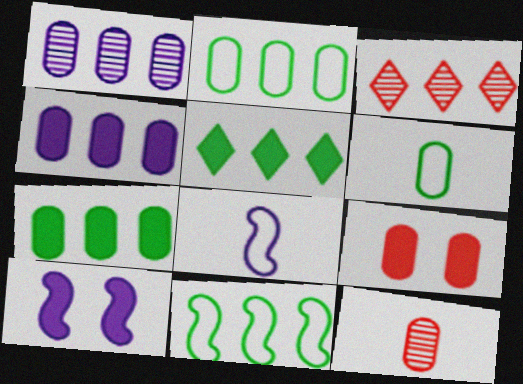[[1, 6, 9], 
[3, 4, 11], 
[3, 6, 10]]